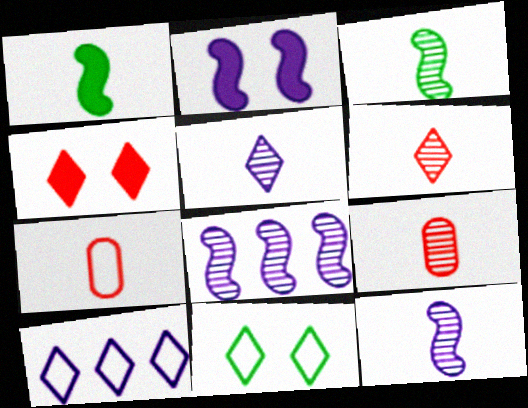[[1, 5, 7], 
[3, 5, 9]]